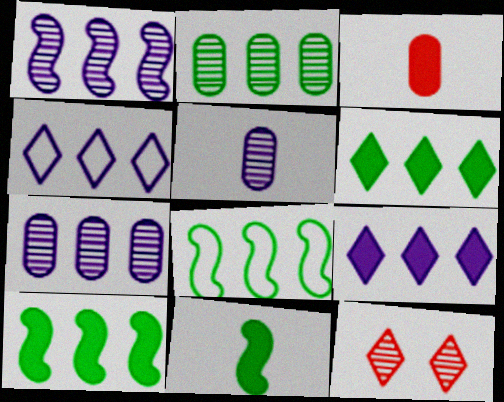[[2, 6, 8]]